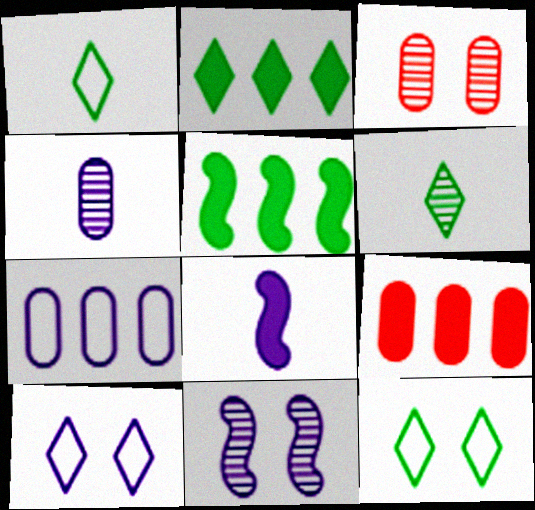[[1, 9, 11], 
[2, 6, 12]]